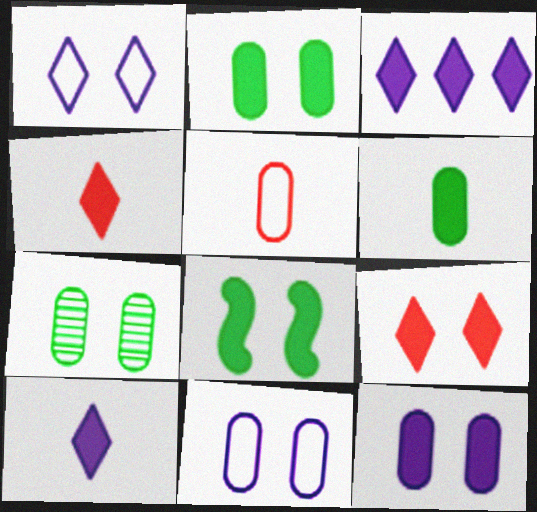[[8, 9, 12]]